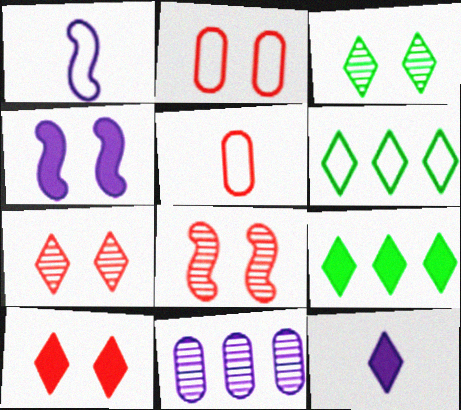[[1, 2, 6], 
[2, 3, 4], 
[2, 8, 10], 
[6, 7, 12], 
[9, 10, 12]]